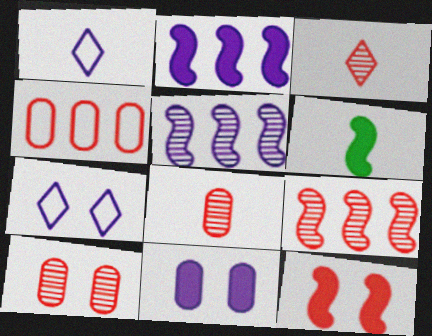[[1, 5, 11], 
[1, 6, 8], 
[2, 6, 12], 
[3, 4, 12], 
[3, 9, 10]]